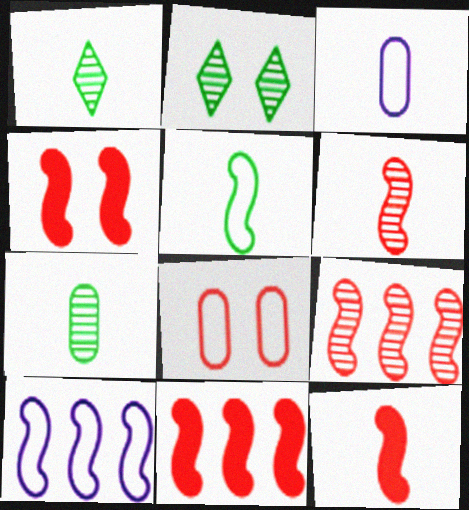[[1, 3, 12], 
[2, 3, 11], 
[4, 11, 12]]